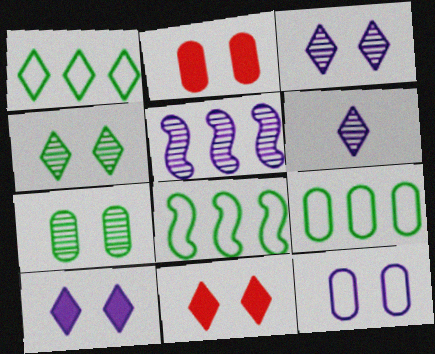[[1, 6, 11], 
[1, 8, 9], 
[2, 6, 8], 
[2, 7, 12]]